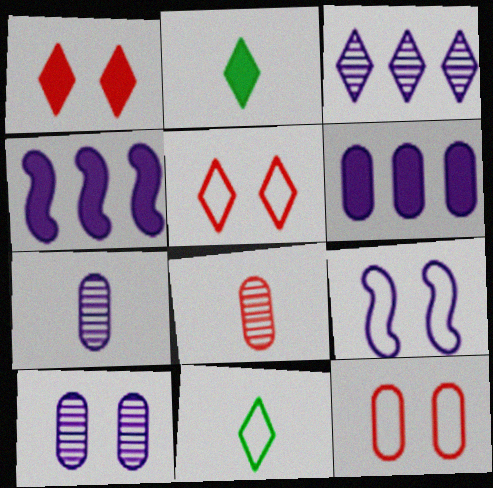[[1, 3, 11], 
[2, 3, 5]]